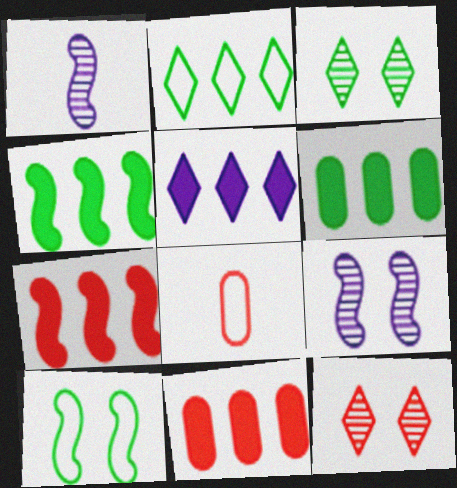[[1, 7, 10], 
[4, 5, 11], 
[5, 6, 7], 
[7, 8, 12]]